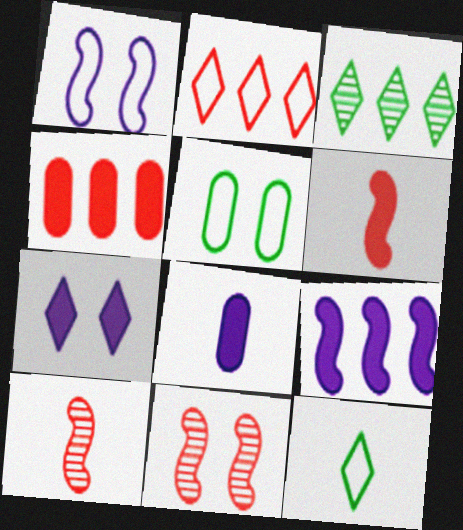[[5, 7, 11], 
[7, 8, 9], 
[8, 10, 12]]